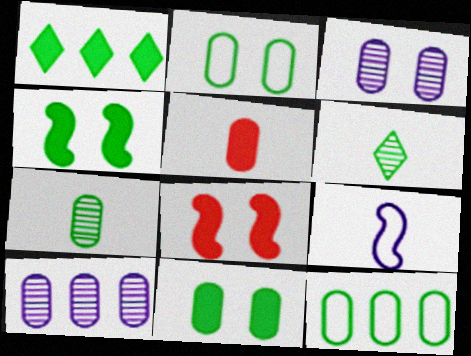[[2, 5, 10], 
[3, 5, 12], 
[4, 6, 12], 
[5, 6, 9], 
[7, 11, 12]]